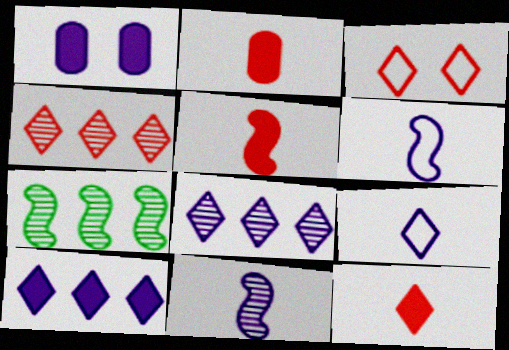[[1, 6, 8], 
[2, 5, 12], 
[3, 4, 12]]